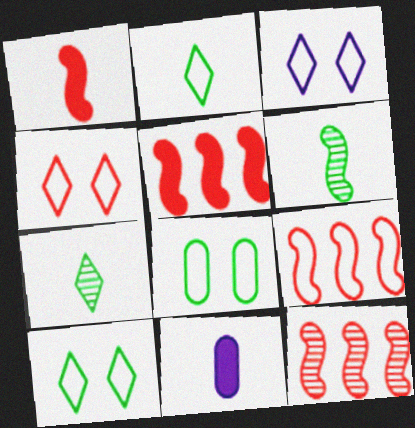[[3, 4, 10], 
[5, 9, 12], 
[10, 11, 12]]